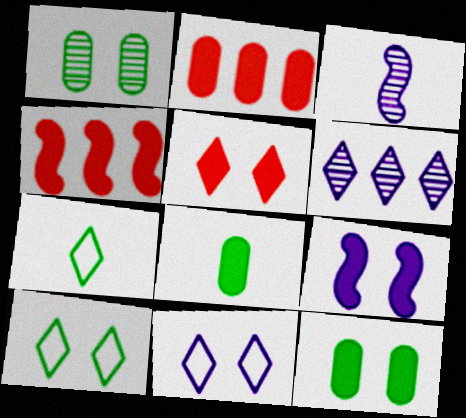[[2, 3, 10], 
[5, 6, 7], 
[5, 9, 12]]